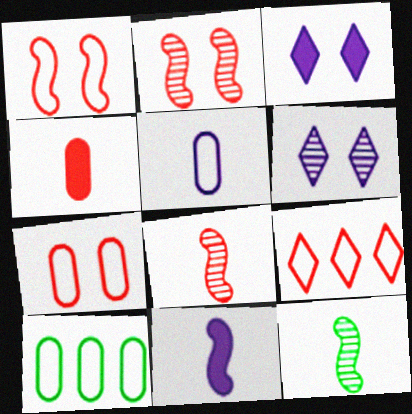[[2, 4, 9], 
[3, 8, 10], 
[5, 7, 10]]